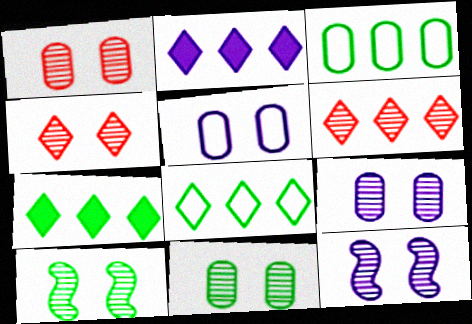[[1, 9, 11], 
[2, 6, 8], 
[4, 9, 10], 
[4, 11, 12]]